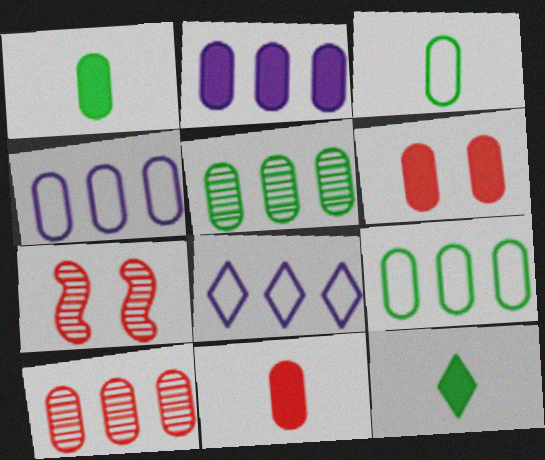[[1, 2, 6], 
[1, 7, 8], 
[2, 9, 10], 
[4, 7, 12]]